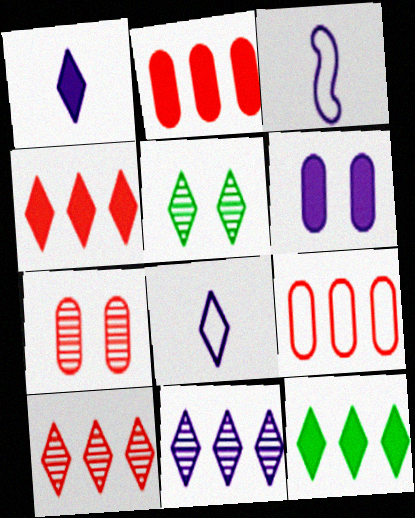[[2, 3, 5], 
[3, 6, 11], 
[3, 7, 12], 
[4, 5, 8]]